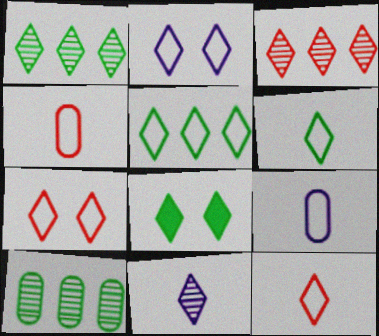[[1, 6, 8], 
[2, 5, 12]]